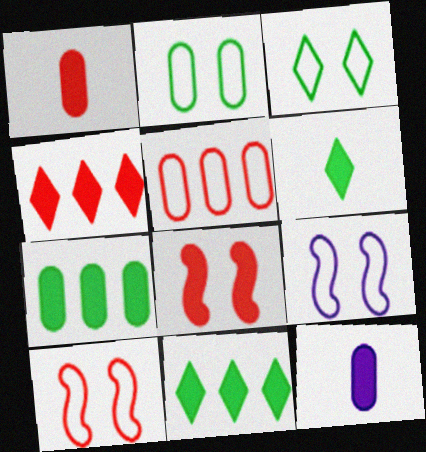[[1, 4, 8], 
[8, 11, 12]]